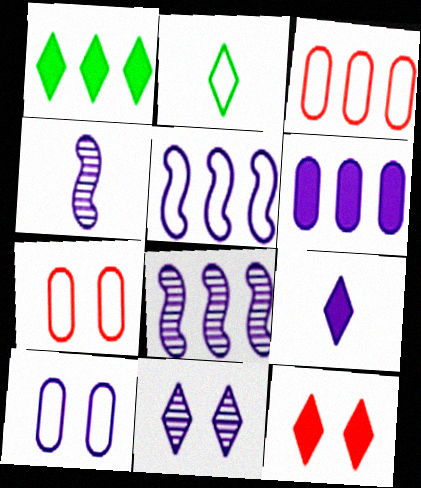[[1, 3, 8], 
[1, 4, 7], 
[1, 9, 12], 
[2, 5, 7], 
[8, 9, 10]]